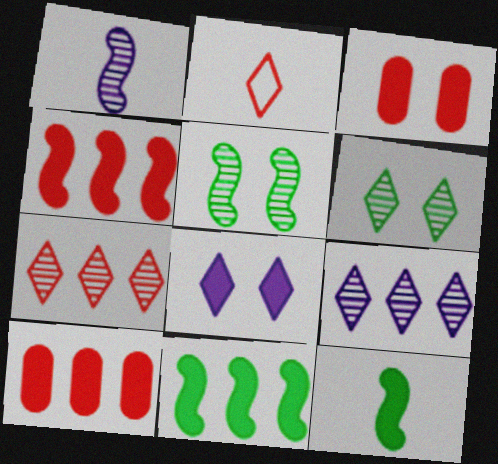[[8, 10, 12]]